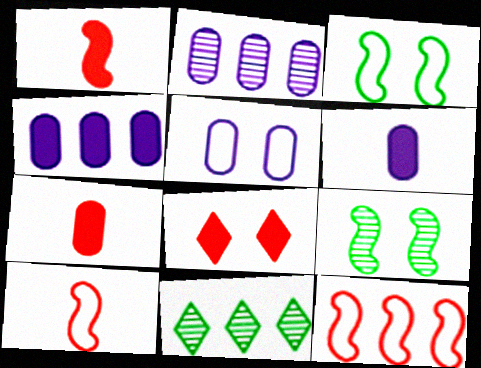[[1, 5, 11], 
[2, 5, 6], 
[4, 11, 12], 
[5, 8, 9]]